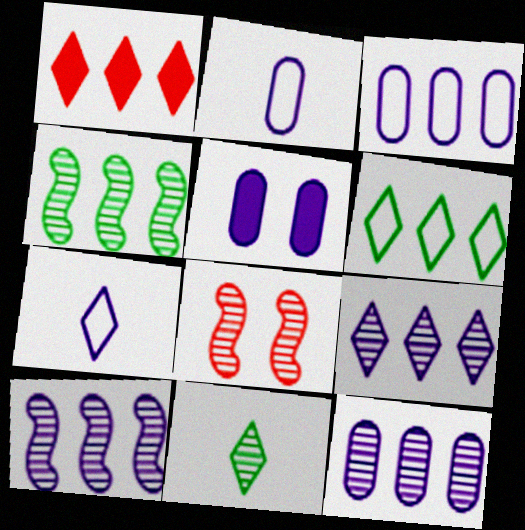[[1, 3, 4], 
[1, 6, 9], 
[2, 5, 12], 
[5, 7, 10], 
[8, 11, 12], 
[9, 10, 12]]